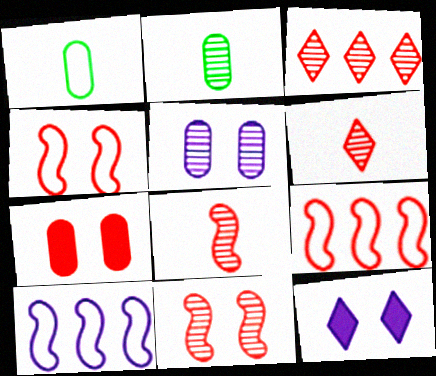[[2, 9, 12], 
[6, 7, 9]]